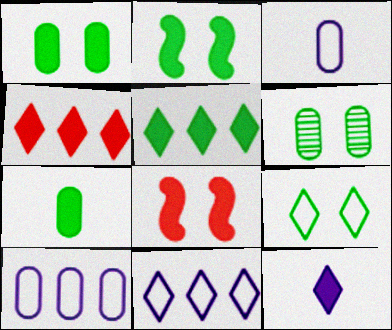[[2, 5, 7], 
[2, 6, 9]]